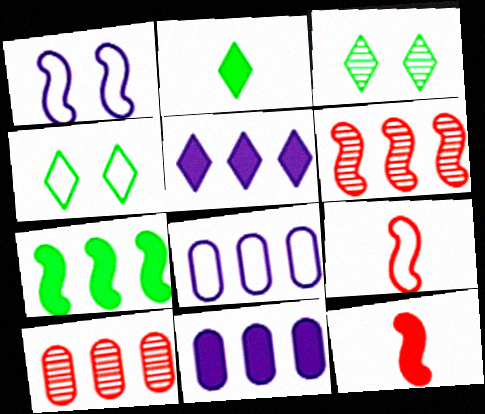[[1, 2, 10], 
[3, 8, 12], 
[3, 9, 11], 
[4, 8, 9]]